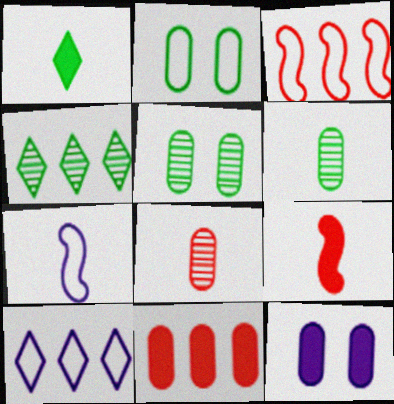[[1, 7, 8], 
[5, 9, 10]]